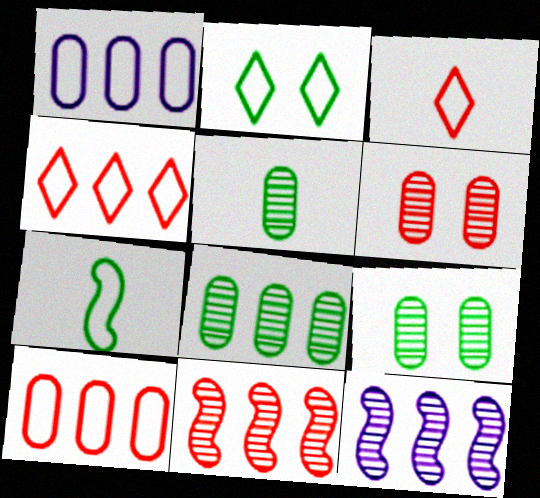[[5, 8, 9]]